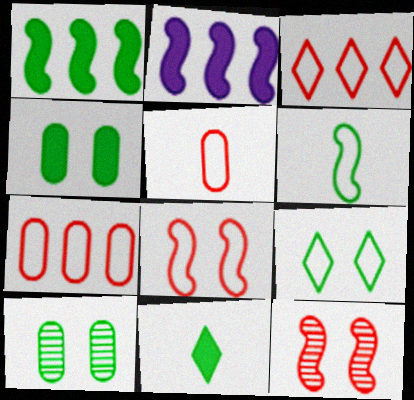[[1, 4, 11], 
[2, 6, 12], 
[3, 5, 8]]